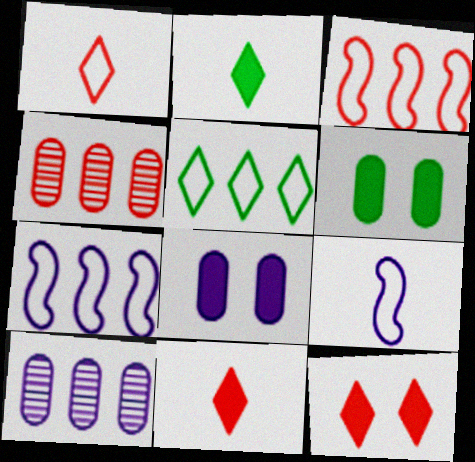[]